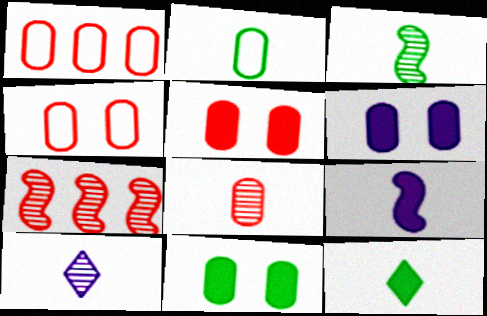[[1, 5, 8], 
[2, 3, 12], 
[3, 8, 10], 
[5, 6, 11]]